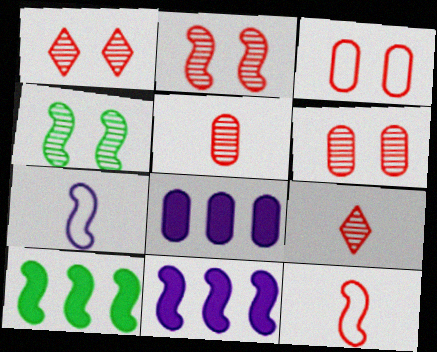[[1, 2, 6], 
[2, 7, 10], 
[4, 11, 12]]